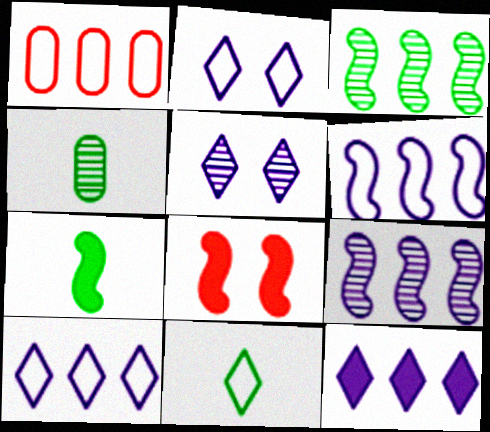[[1, 3, 12], 
[1, 5, 7], 
[4, 7, 11], 
[4, 8, 10]]